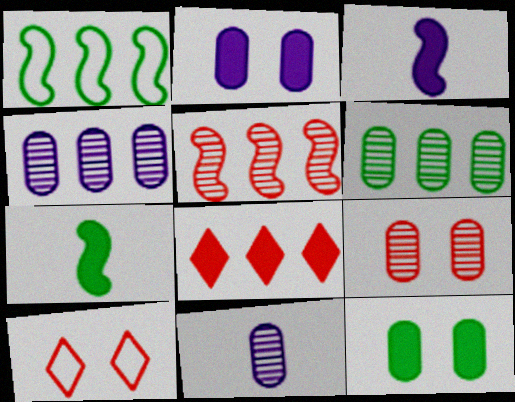[[1, 4, 8], 
[2, 7, 8], 
[3, 6, 10], 
[3, 8, 12], 
[4, 7, 10], 
[6, 9, 11]]